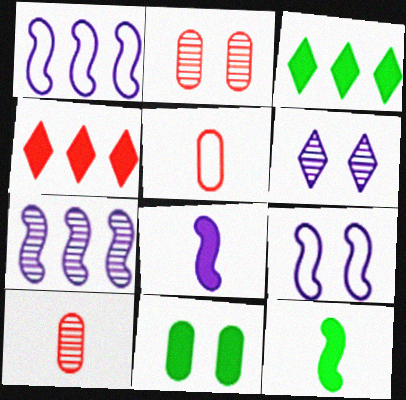[[3, 9, 10], 
[3, 11, 12], 
[4, 8, 11], 
[7, 8, 9]]